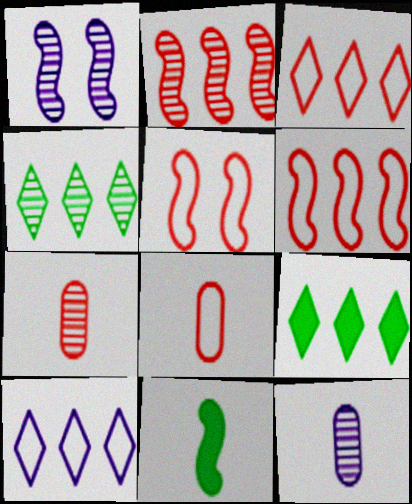[[1, 4, 7], 
[1, 6, 11], 
[1, 8, 9], 
[3, 5, 8], 
[5, 9, 12]]